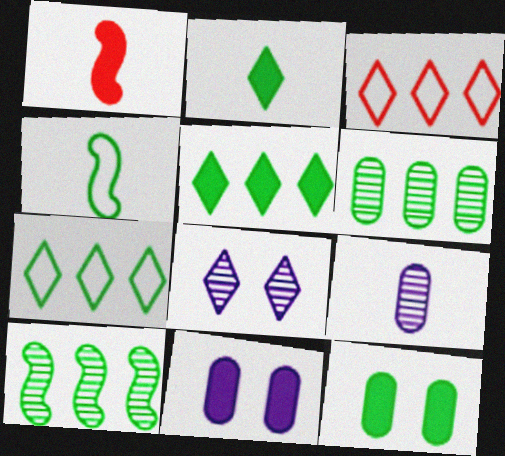[[1, 5, 11], 
[2, 3, 8]]